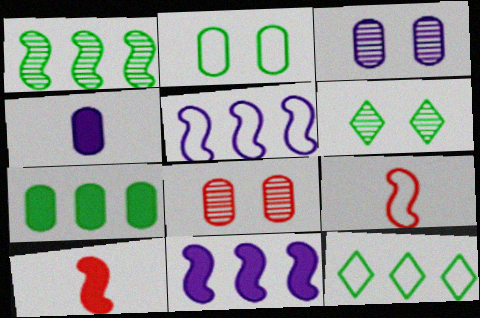[[1, 7, 12], 
[3, 10, 12]]